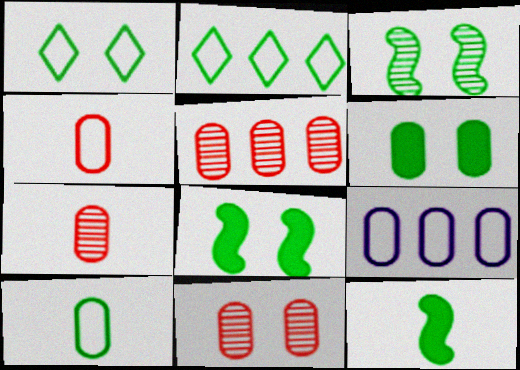[[1, 3, 6], 
[5, 7, 11], 
[6, 7, 9]]